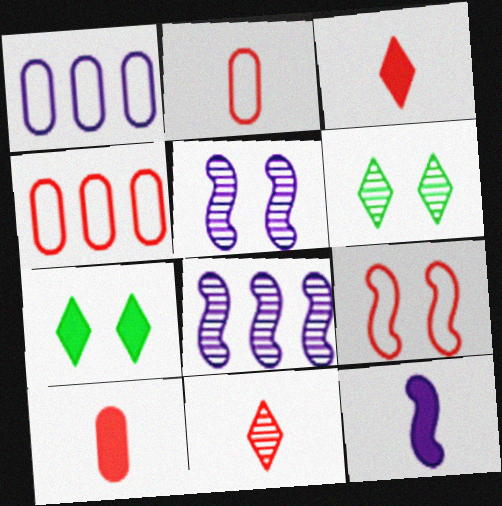[[2, 7, 8], 
[4, 6, 12]]